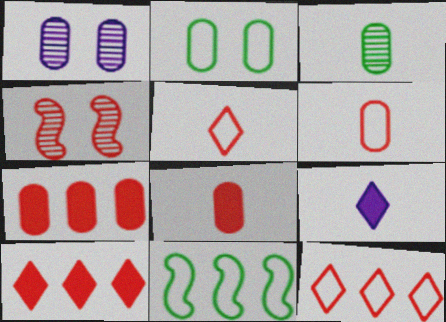[[4, 5, 7], 
[4, 6, 10], 
[4, 8, 12]]